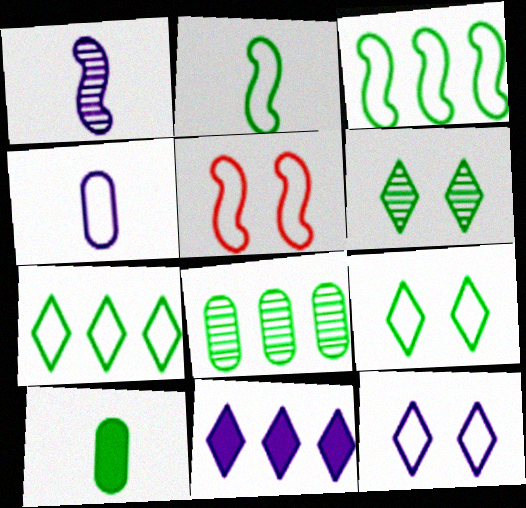[[3, 6, 10], 
[4, 5, 7]]